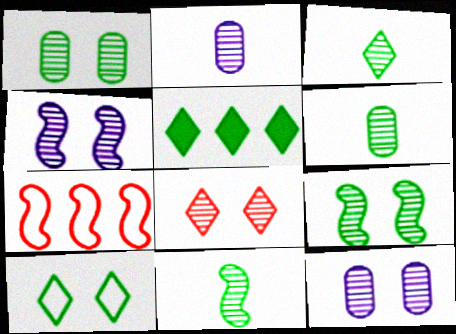[[1, 4, 8], 
[3, 5, 10], 
[3, 6, 11], 
[8, 9, 12]]